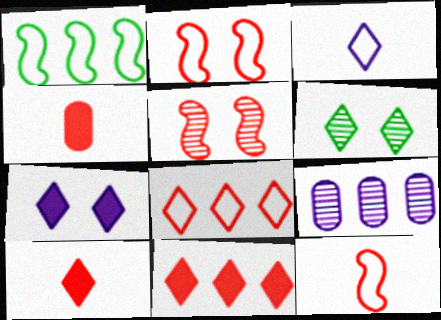[[1, 9, 11], 
[3, 6, 11], 
[4, 5, 8]]